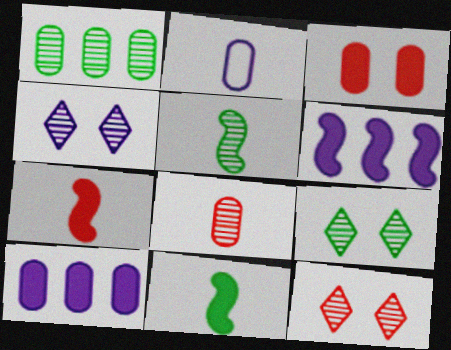[[1, 2, 3], 
[1, 5, 9], 
[2, 4, 6], 
[4, 9, 12]]